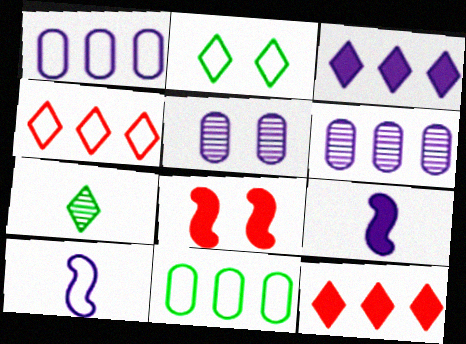[[1, 7, 8], 
[2, 5, 8], 
[3, 5, 10]]